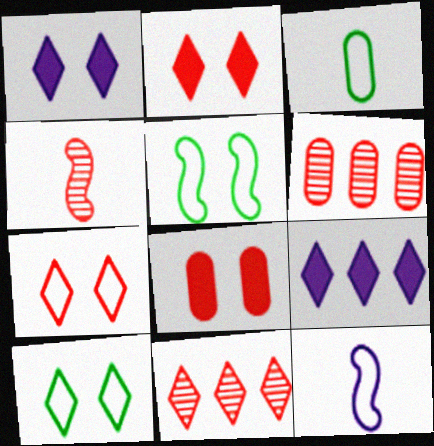[]